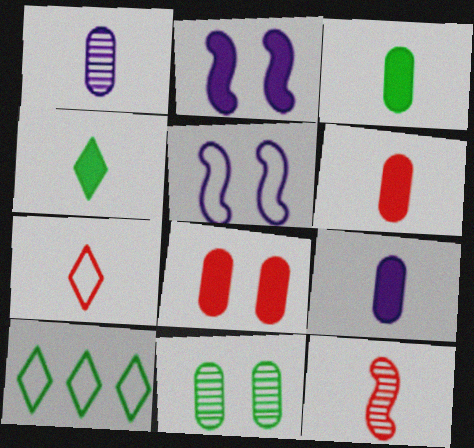[[3, 6, 9], 
[6, 7, 12]]